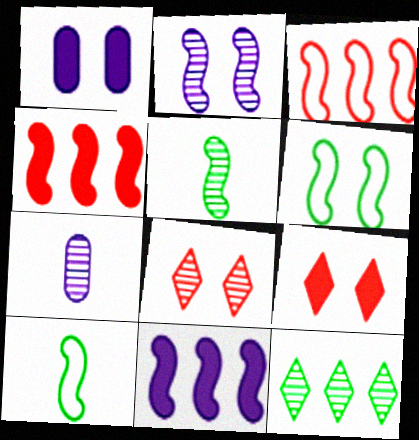[[1, 6, 8], 
[2, 4, 10]]